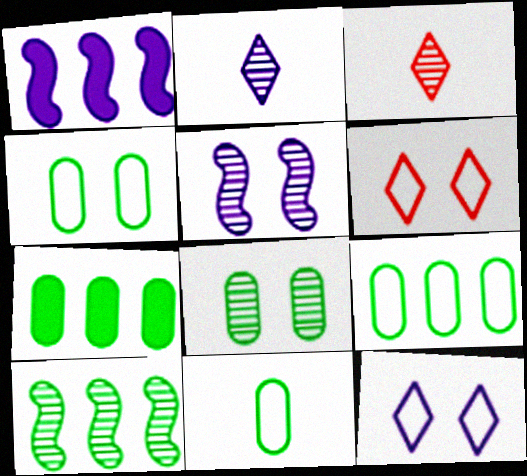[[1, 3, 4], 
[4, 9, 11], 
[7, 8, 11]]